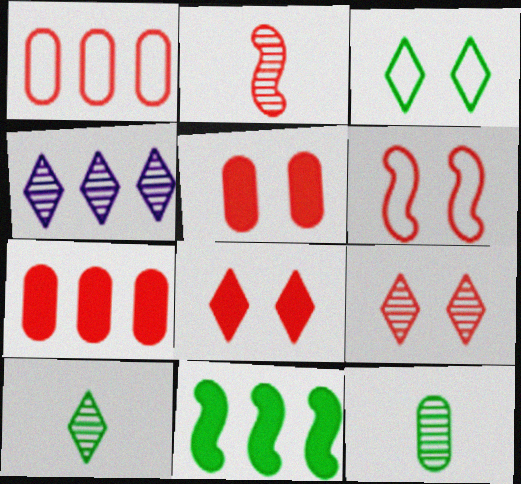[[1, 2, 8], 
[1, 4, 11], 
[3, 11, 12], 
[4, 9, 10], 
[5, 6, 9]]